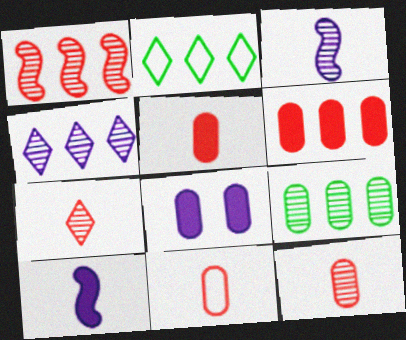[[1, 4, 9], 
[5, 11, 12], 
[8, 9, 11]]